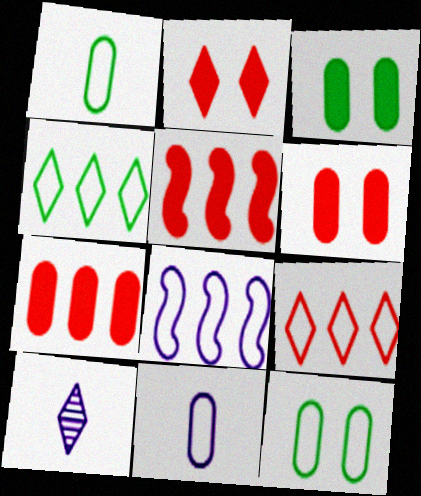[[2, 4, 10], 
[5, 10, 12]]